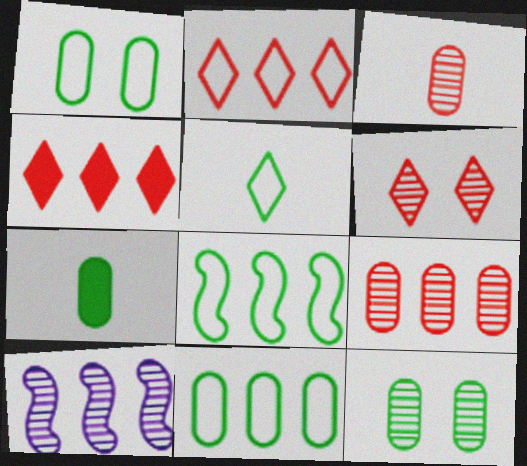[[1, 5, 8], 
[4, 10, 11], 
[7, 11, 12]]